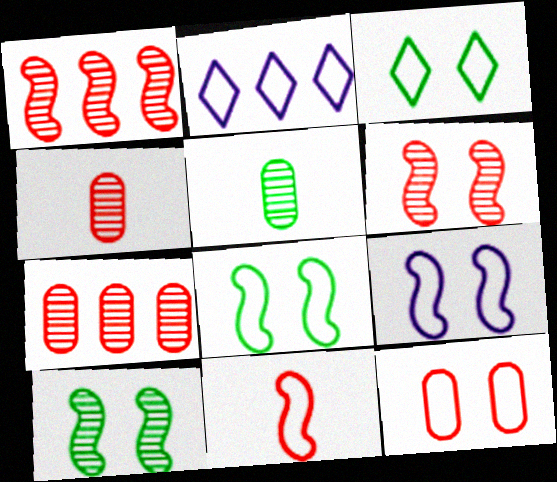[[3, 9, 12]]